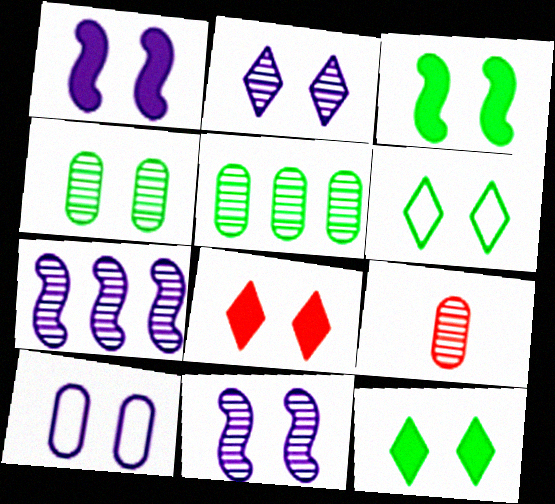[[1, 2, 10], 
[2, 6, 8], 
[3, 4, 6]]